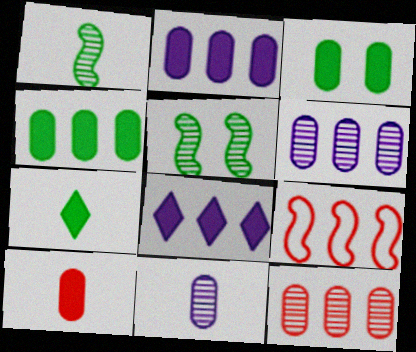[[2, 3, 10]]